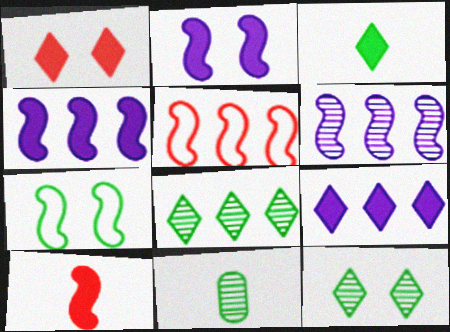[[1, 3, 9], 
[6, 7, 10]]